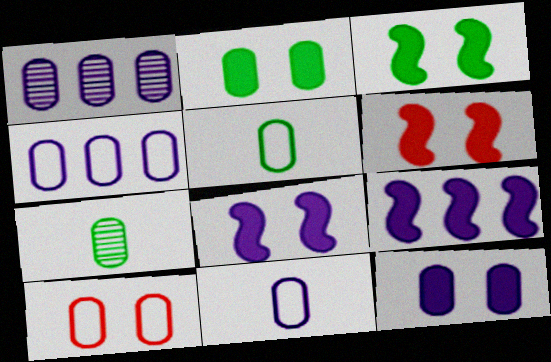[[1, 11, 12], 
[3, 6, 8], 
[4, 5, 10]]